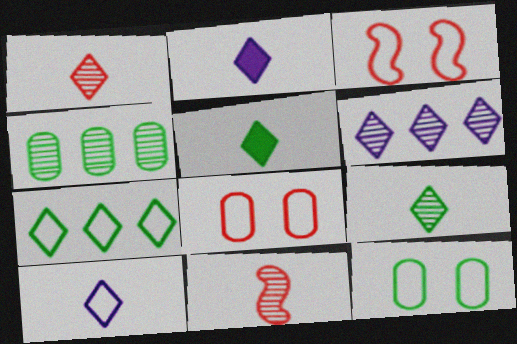[[1, 5, 10], 
[2, 3, 4]]